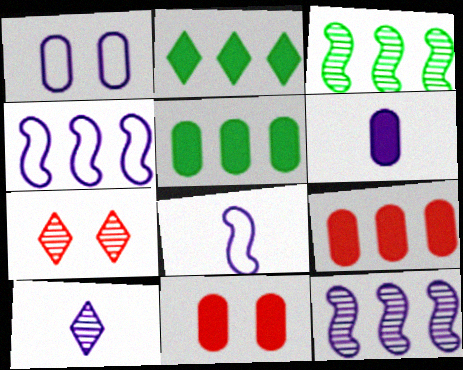[[5, 6, 11], 
[5, 7, 8], 
[6, 8, 10]]